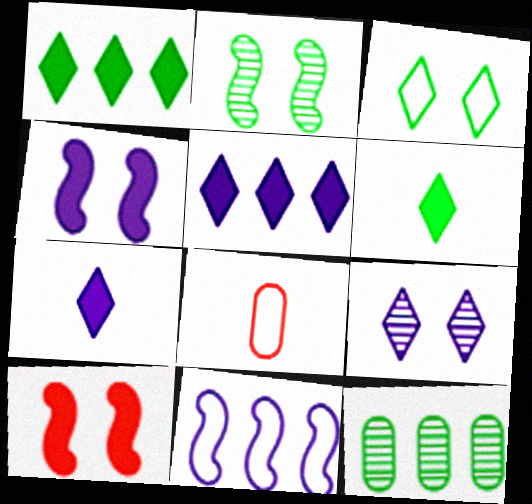[[2, 5, 8], 
[3, 8, 11]]